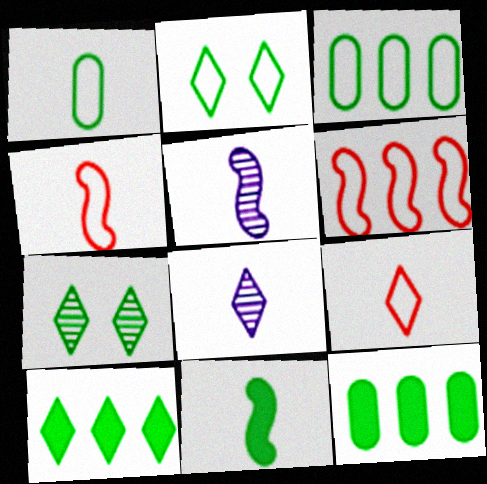[[3, 7, 11], 
[4, 5, 11]]